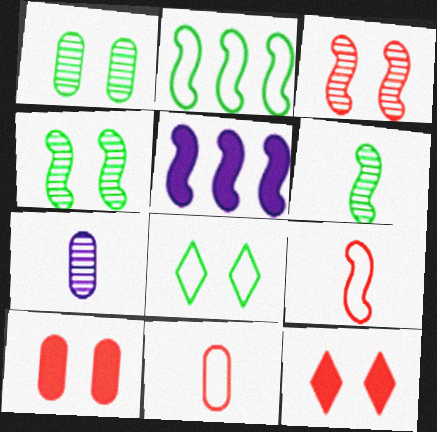[[2, 7, 12], 
[4, 5, 9]]